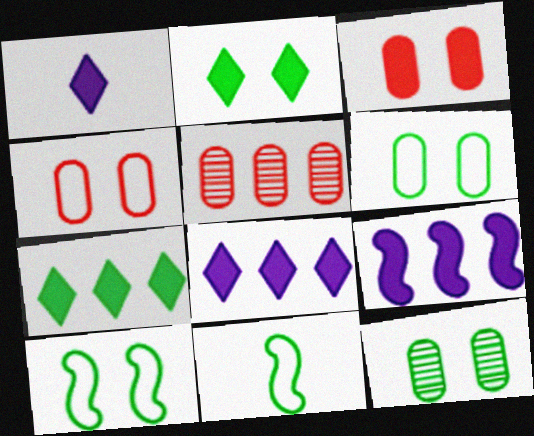[[1, 5, 10], 
[2, 10, 12], 
[7, 11, 12]]